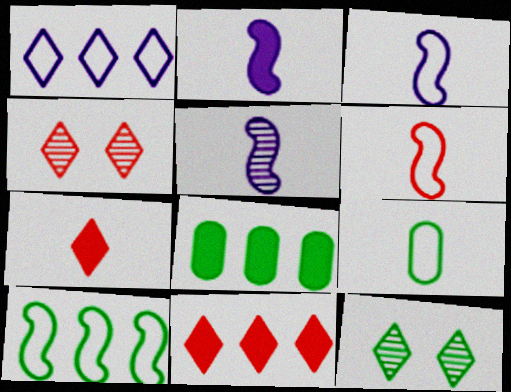[[1, 7, 12], 
[2, 3, 5], 
[3, 4, 8], 
[5, 7, 9]]